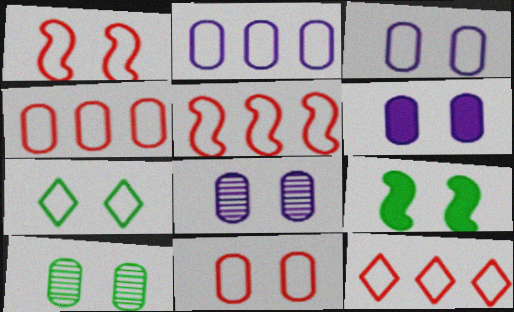[[1, 3, 7], 
[3, 6, 8], 
[4, 5, 12], 
[6, 10, 11], 
[7, 9, 10]]